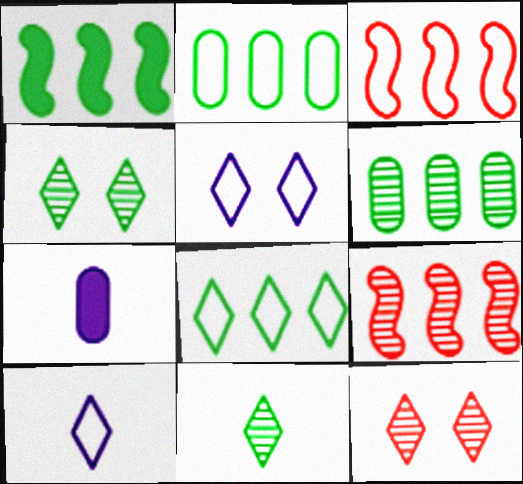[[1, 6, 8], 
[3, 4, 7]]